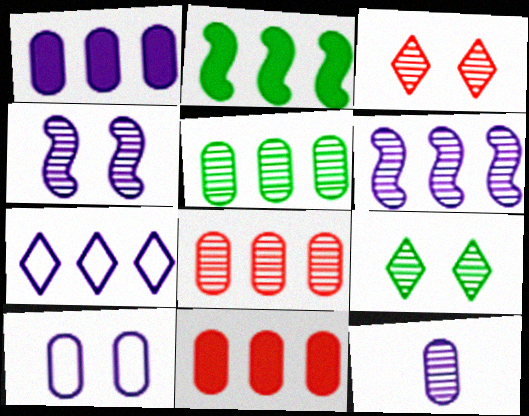[[1, 6, 7], 
[1, 10, 12], 
[2, 7, 8]]